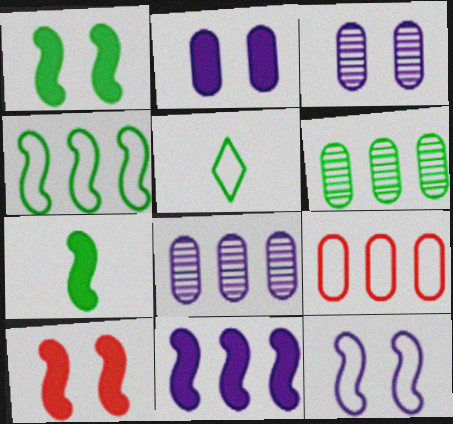[[1, 5, 6], 
[5, 8, 10], 
[5, 9, 12], 
[7, 10, 11]]